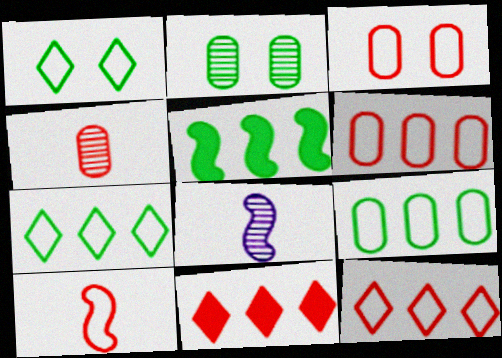[[3, 10, 12]]